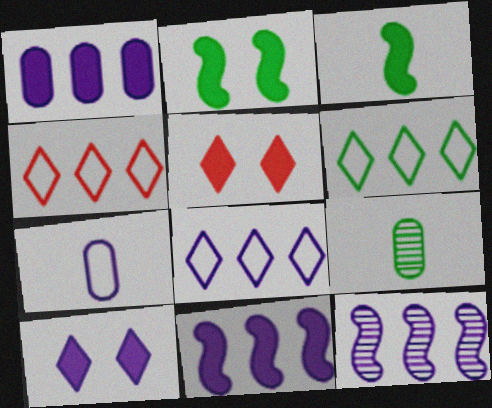[[1, 3, 5], 
[1, 8, 12], 
[2, 6, 9], 
[4, 6, 8], 
[7, 10, 12]]